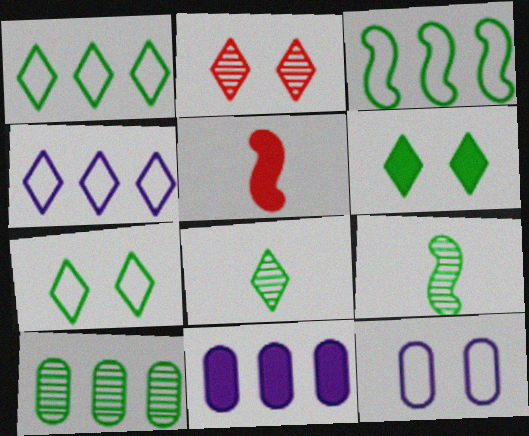[[1, 6, 8], 
[5, 6, 11]]